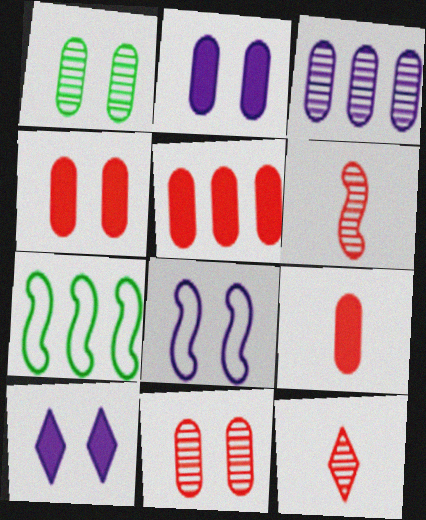[[2, 7, 12], 
[4, 5, 9]]